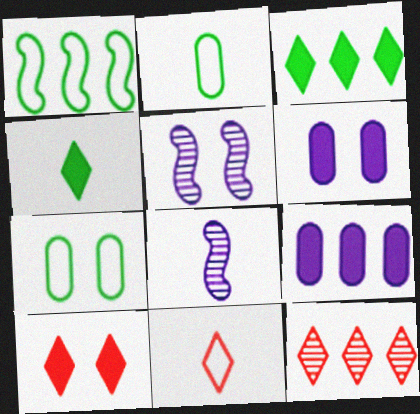[[1, 9, 12], 
[5, 7, 10], 
[10, 11, 12]]